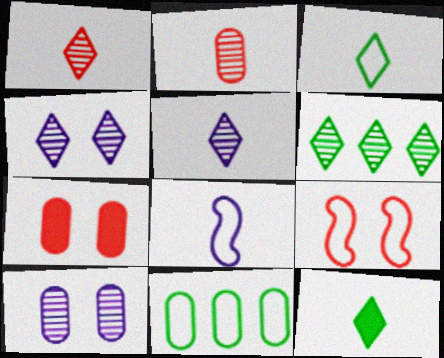[[1, 4, 6], 
[2, 8, 12], 
[6, 7, 8]]